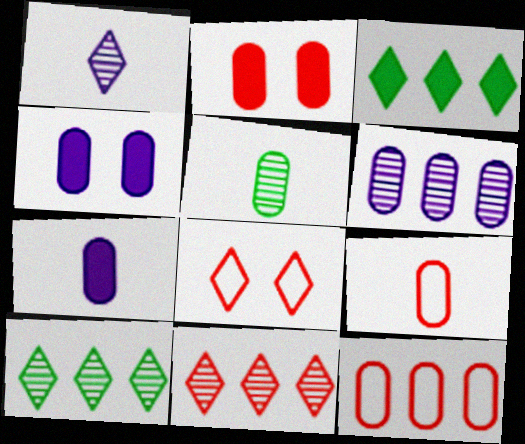[[1, 3, 8], 
[4, 5, 12], 
[5, 7, 9]]